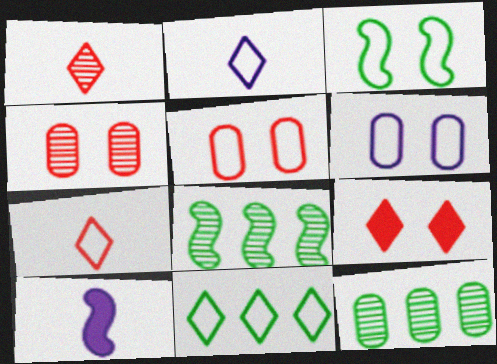[[4, 10, 11]]